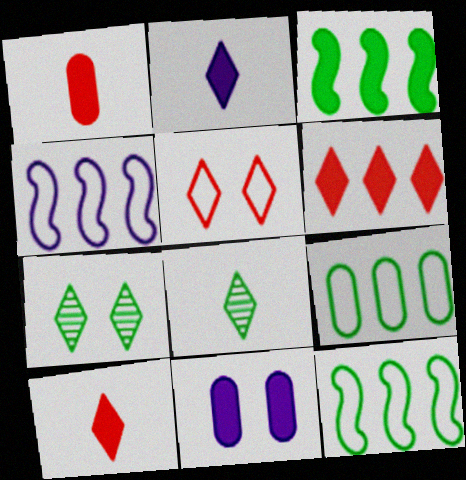[[1, 4, 7], 
[3, 10, 11]]